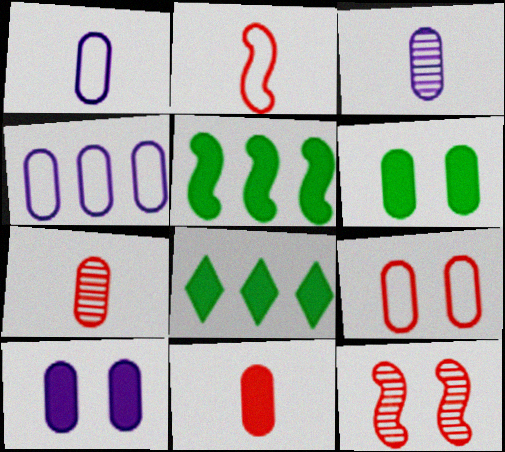[[1, 8, 12], 
[3, 4, 10], 
[4, 6, 7]]